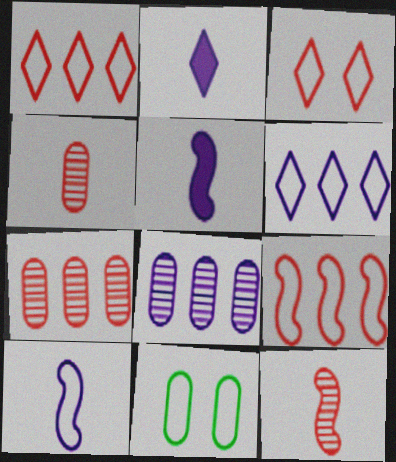[[1, 10, 11]]